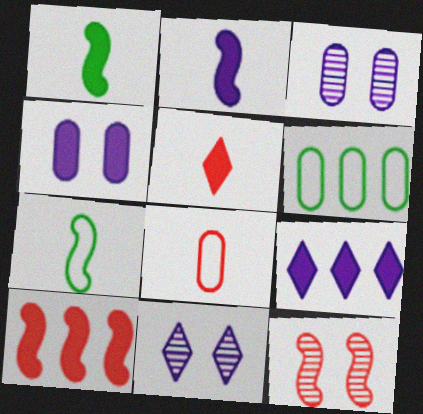[[2, 4, 9]]